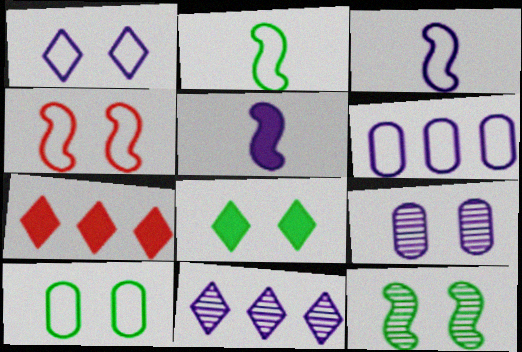[[1, 3, 6], 
[1, 4, 10], 
[2, 7, 9], 
[4, 8, 9], 
[8, 10, 12]]